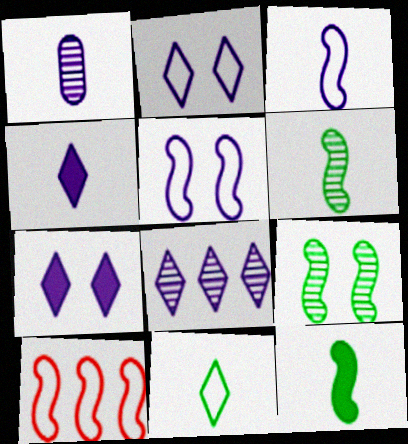[[1, 3, 4], 
[2, 4, 8]]